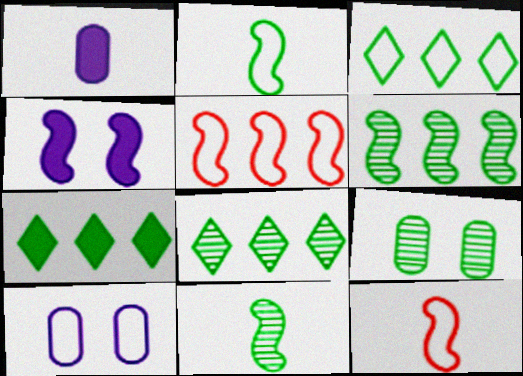[[2, 7, 9], 
[3, 7, 8], 
[3, 10, 12], 
[4, 5, 11], 
[4, 6, 12], 
[8, 9, 11]]